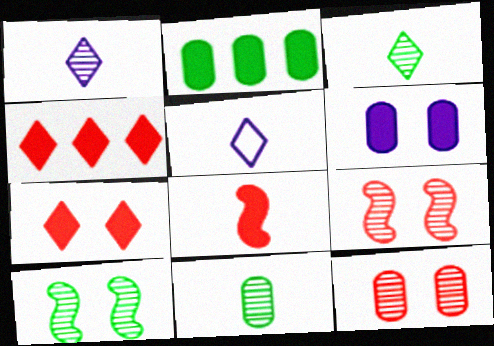[[2, 5, 9], 
[5, 8, 11]]